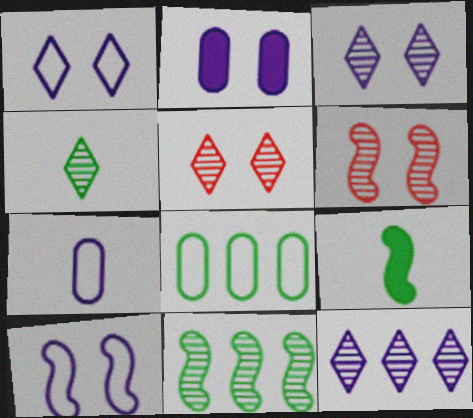[[2, 3, 10], 
[4, 5, 12]]